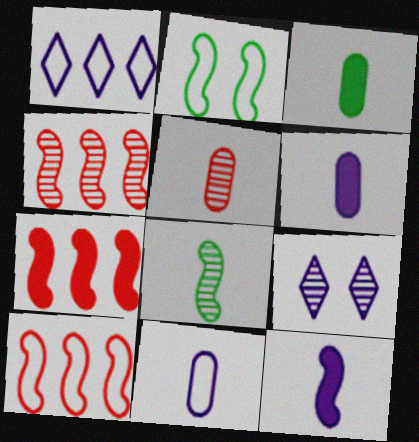[[2, 4, 12], 
[3, 5, 11], 
[3, 9, 10], 
[4, 7, 10]]